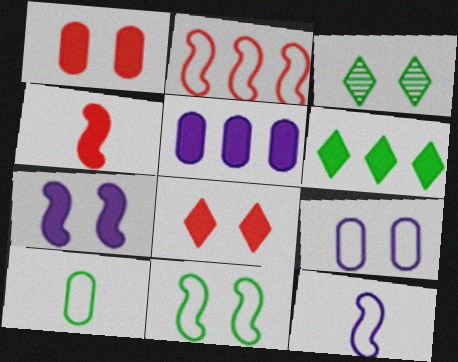[[2, 11, 12]]